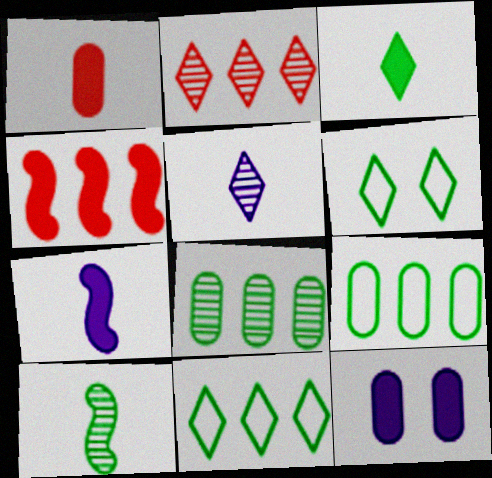[[1, 3, 7], 
[3, 4, 12]]